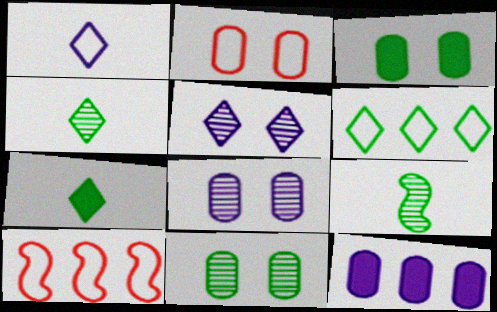[[2, 3, 8], 
[3, 6, 9], 
[7, 8, 10]]